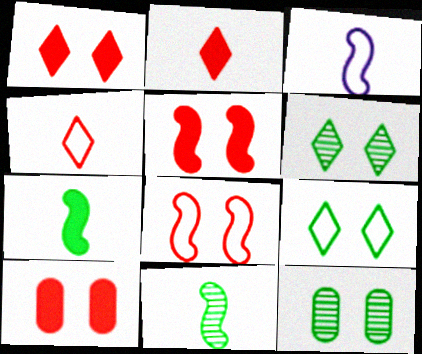[[1, 5, 10]]